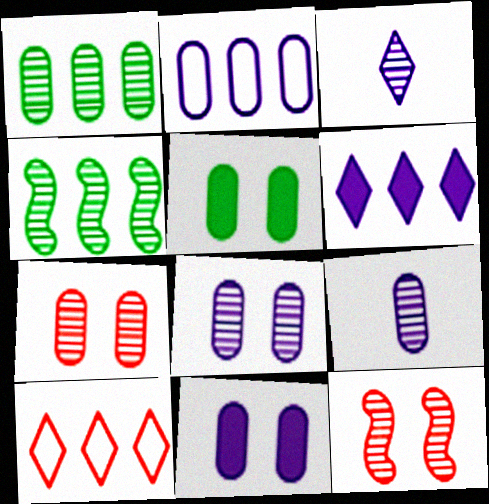[[1, 3, 12], 
[1, 7, 9], 
[2, 9, 11], 
[3, 4, 7]]